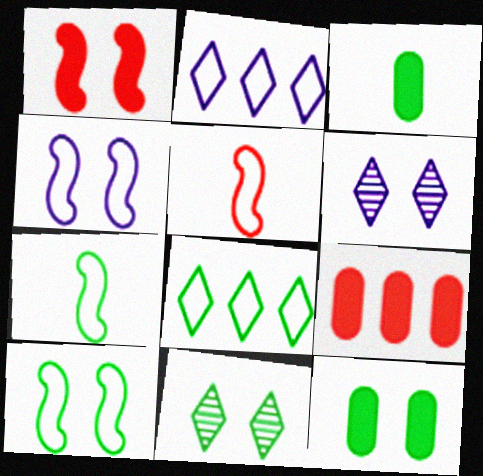[[6, 7, 9], 
[10, 11, 12]]